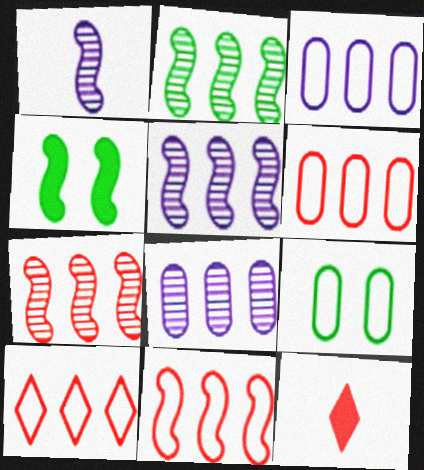[[1, 4, 11], 
[2, 5, 7], 
[5, 9, 12], 
[6, 10, 11]]